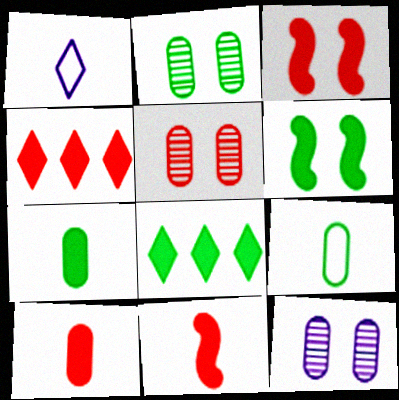[[2, 5, 12], 
[3, 4, 10], 
[6, 7, 8]]